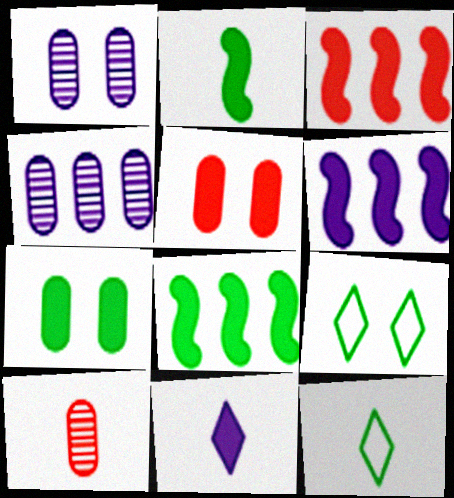[[1, 3, 12], 
[3, 6, 8], 
[3, 7, 11], 
[5, 8, 11], 
[6, 9, 10]]